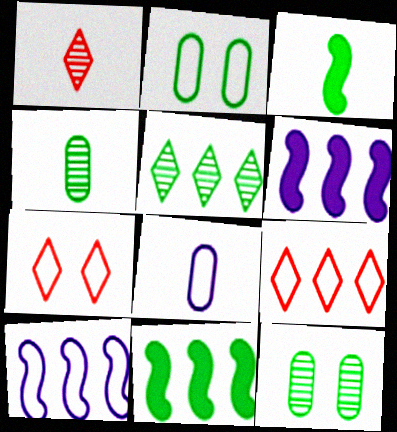[[1, 2, 6], 
[1, 3, 8], 
[2, 3, 5], 
[4, 6, 7]]